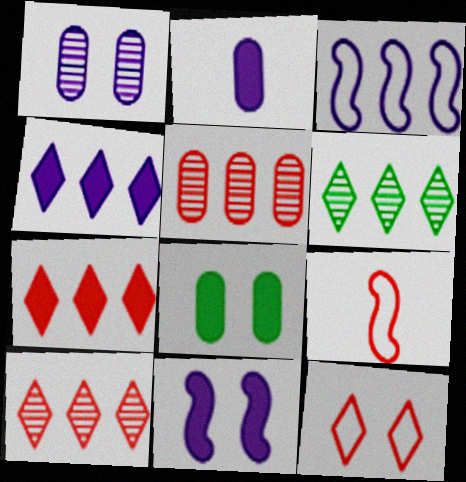[[2, 4, 11]]